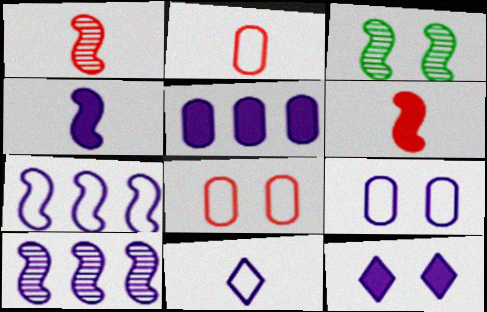[[1, 3, 10], 
[3, 6, 7], 
[3, 8, 12], 
[4, 5, 12], 
[7, 9, 11]]